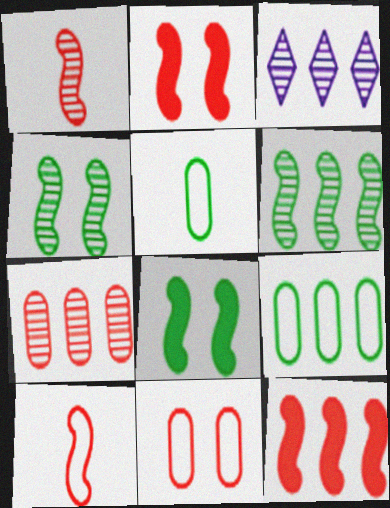[[2, 3, 5], 
[3, 6, 7], 
[3, 9, 12]]